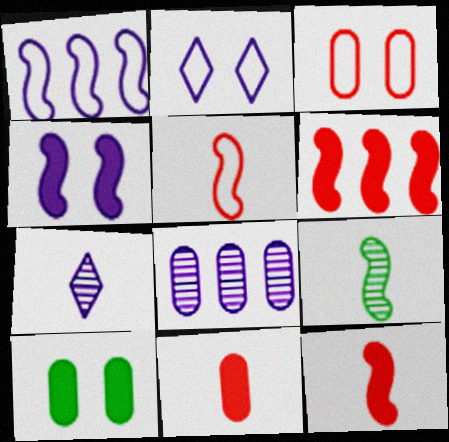[]